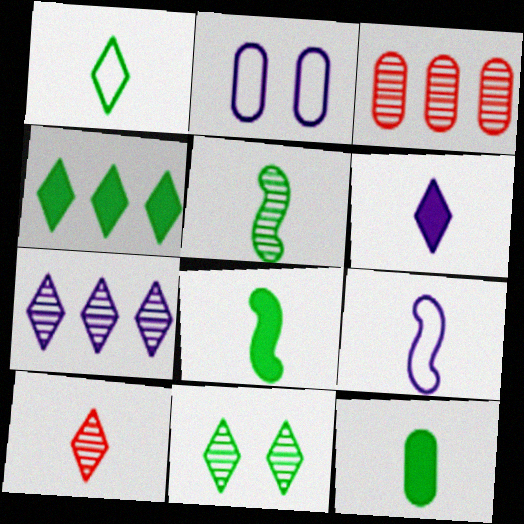[[1, 4, 11], 
[1, 5, 12], 
[1, 6, 10], 
[2, 3, 12], 
[7, 10, 11], 
[9, 10, 12]]